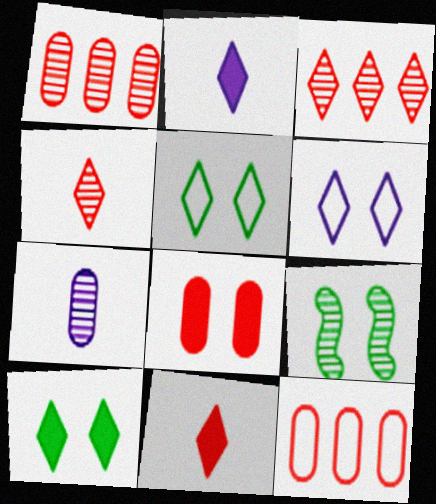[[2, 3, 5], 
[2, 9, 12], 
[3, 7, 9], 
[6, 8, 9]]